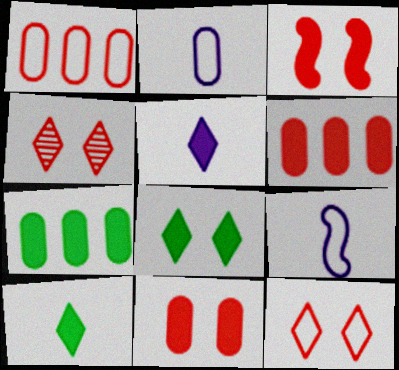[[3, 5, 7], 
[4, 7, 9]]